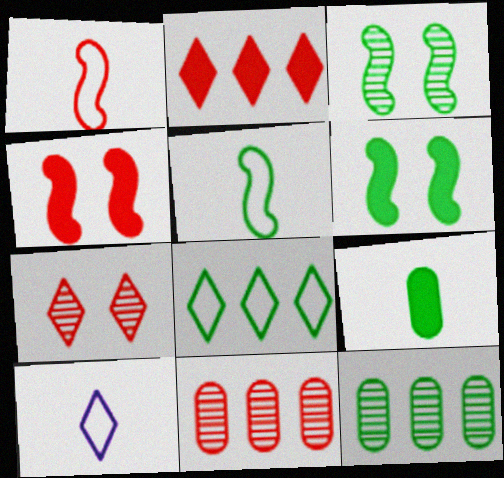[[3, 8, 9], 
[4, 10, 12], 
[6, 10, 11]]